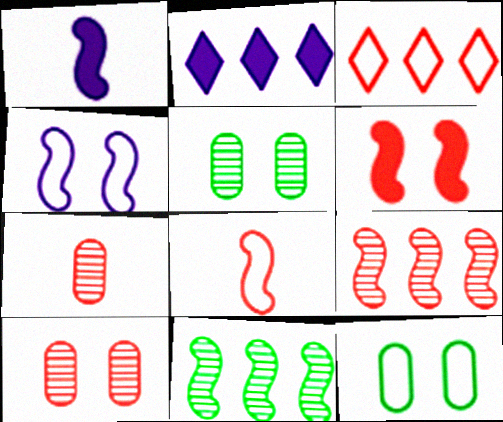[[1, 3, 5], 
[2, 5, 8], 
[3, 6, 7], 
[6, 8, 9]]